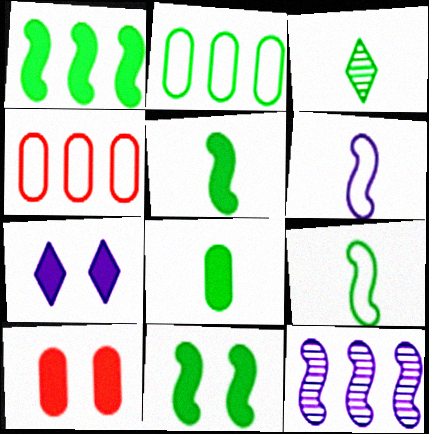[[1, 5, 11], 
[2, 3, 11], 
[3, 8, 9], 
[7, 10, 11]]